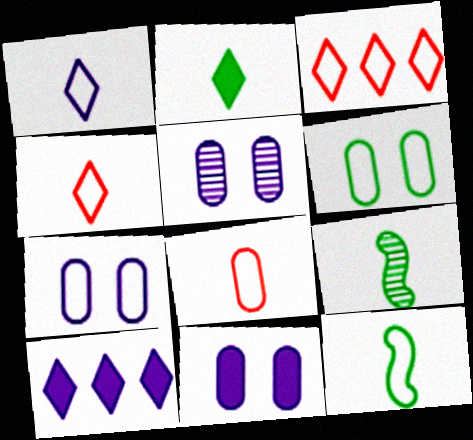[[1, 8, 12], 
[3, 7, 12], 
[3, 9, 11], 
[5, 7, 11]]